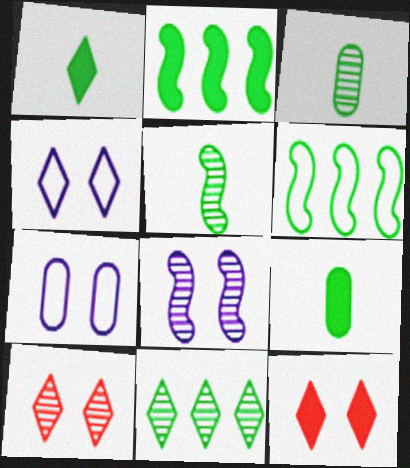[]